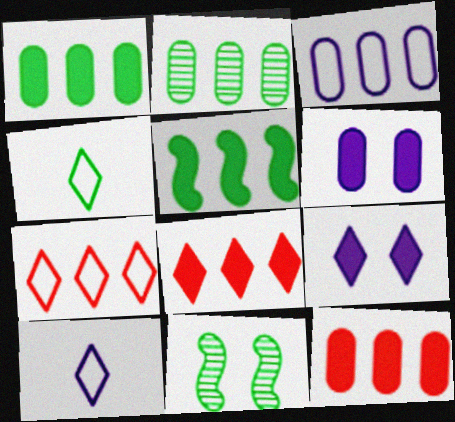[[1, 4, 11], 
[2, 3, 12], 
[10, 11, 12]]